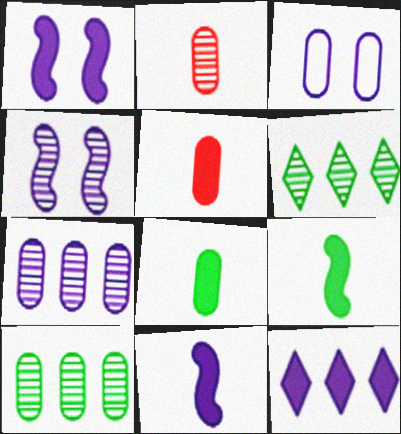[[2, 4, 6], 
[3, 5, 10]]